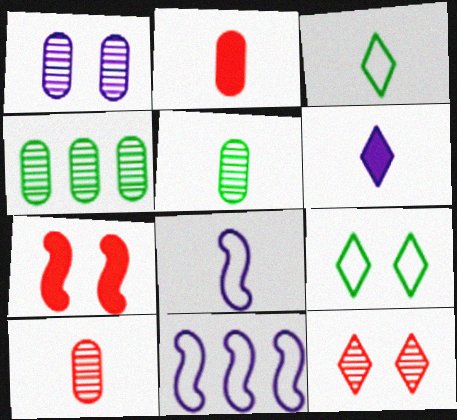[[1, 4, 10], 
[1, 6, 11], 
[1, 7, 9]]